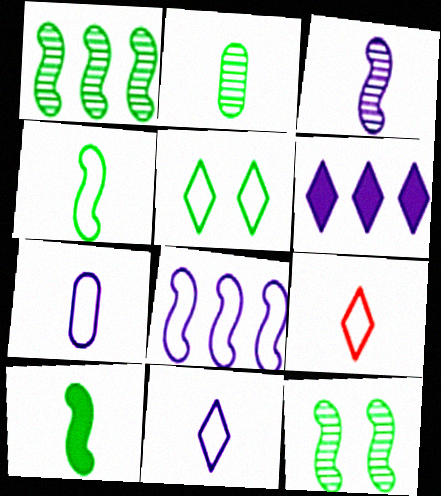[[4, 7, 9]]